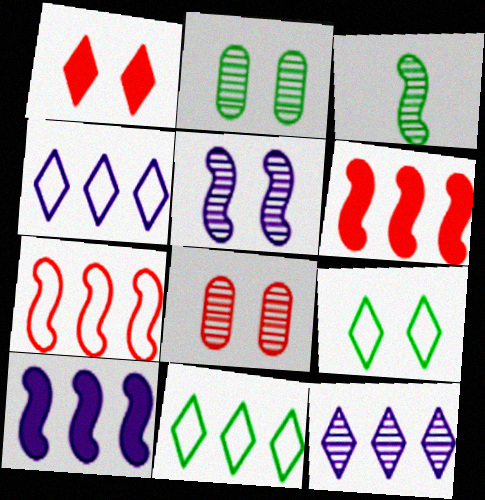[[3, 8, 12]]